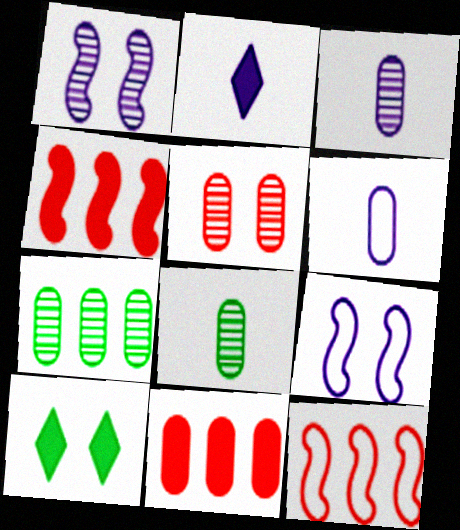[[3, 5, 7], 
[3, 10, 12], 
[5, 9, 10]]